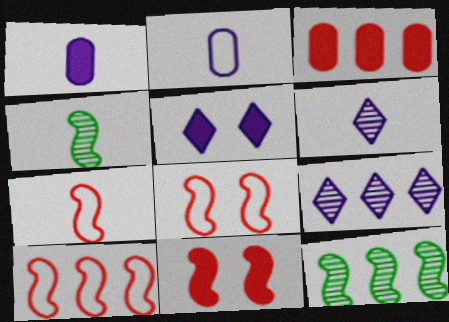[[7, 8, 10]]